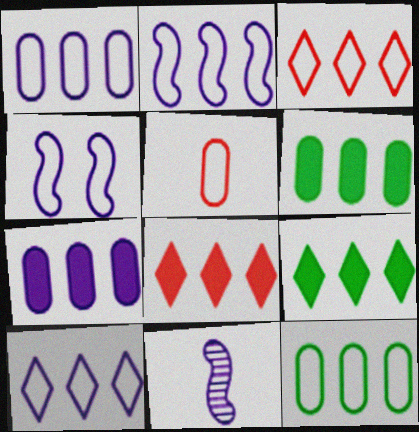[[1, 2, 10], 
[2, 3, 12]]